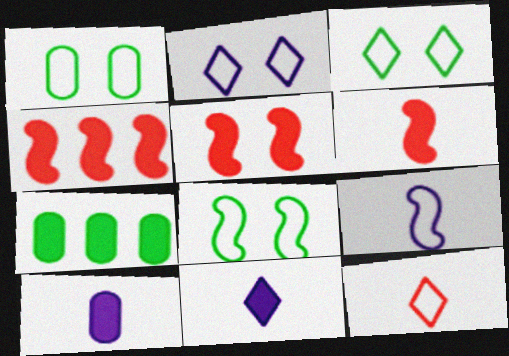[[1, 3, 8], 
[4, 5, 6], 
[5, 7, 11]]